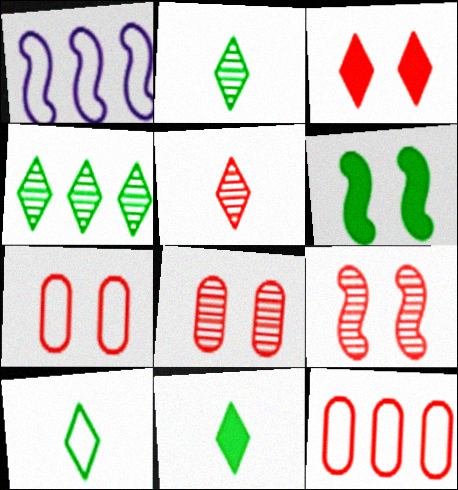[[1, 7, 10], 
[1, 8, 11], 
[2, 10, 11], 
[3, 7, 9]]